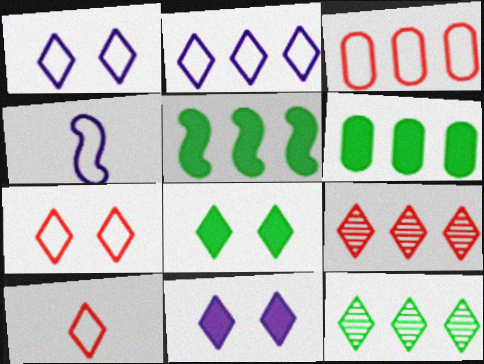[[10, 11, 12]]